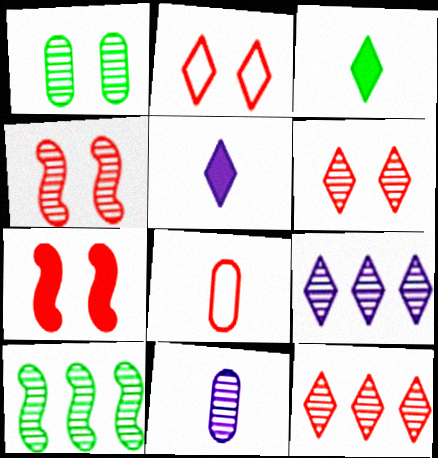[[2, 3, 9], 
[6, 10, 11], 
[7, 8, 12]]